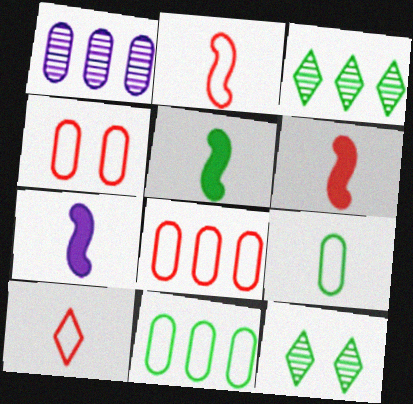[[3, 4, 7], 
[5, 6, 7], 
[5, 11, 12], 
[7, 8, 12]]